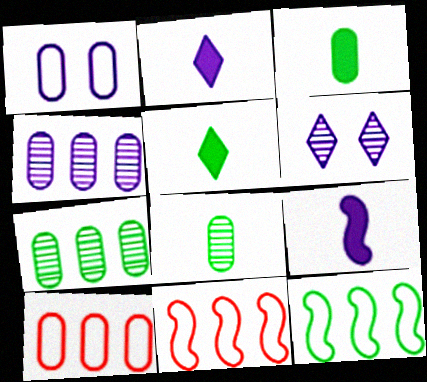[[3, 6, 11]]